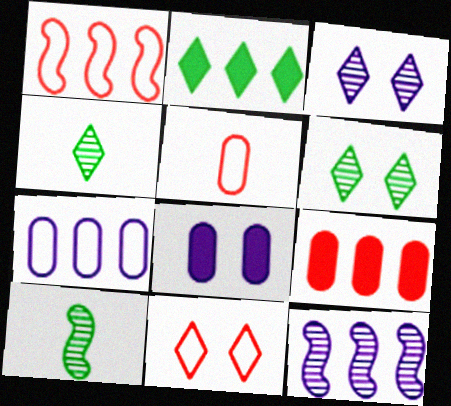[[1, 4, 8], 
[1, 5, 11]]